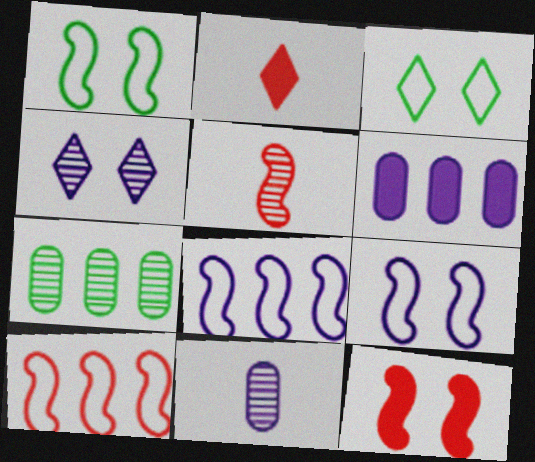[[2, 7, 9], 
[3, 5, 6], 
[4, 5, 7], 
[5, 10, 12]]